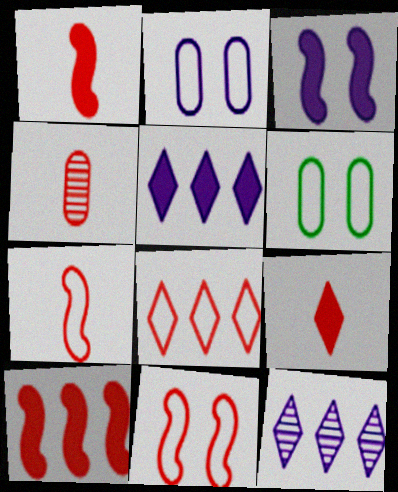[[1, 6, 12], 
[4, 7, 9]]